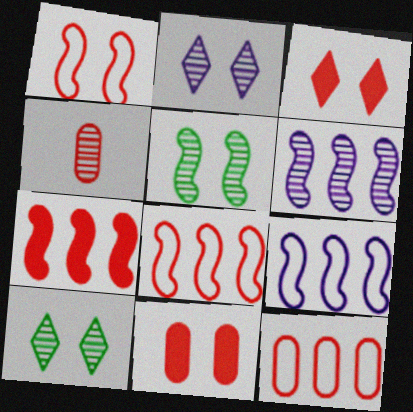[[3, 4, 8], 
[4, 6, 10], 
[4, 11, 12]]